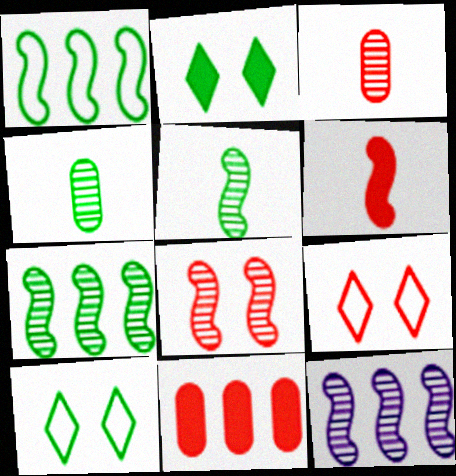[[1, 2, 4], 
[5, 8, 12]]